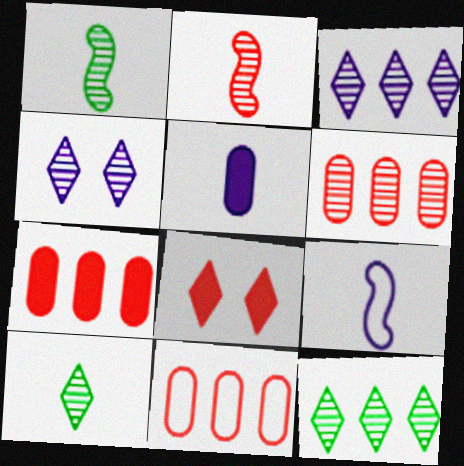[[1, 4, 6], 
[2, 8, 11], 
[6, 7, 11]]